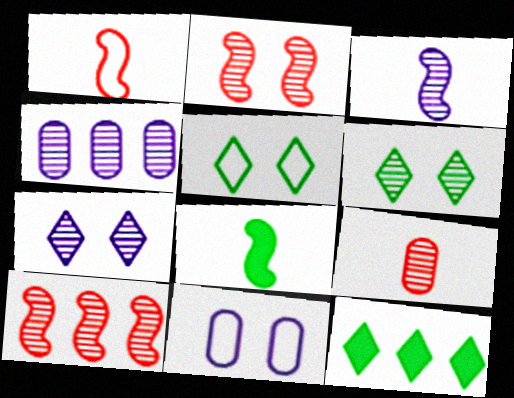[[1, 3, 8], 
[3, 4, 7]]